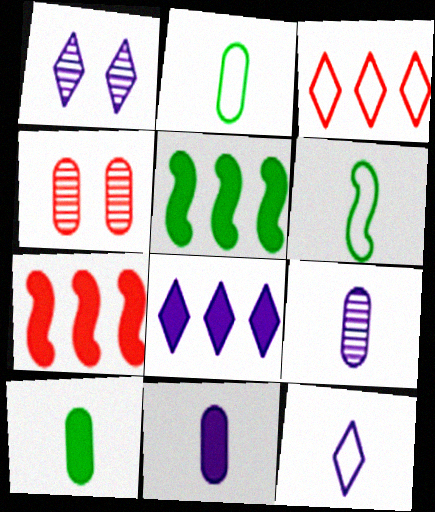[[1, 2, 7], 
[1, 8, 12], 
[4, 5, 12], 
[4, 6, 8]]